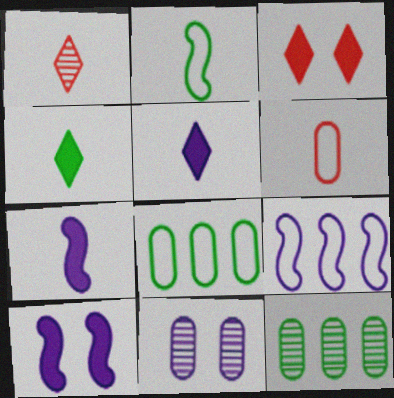[[1, 8, 10], 
[5, 9, 11]]